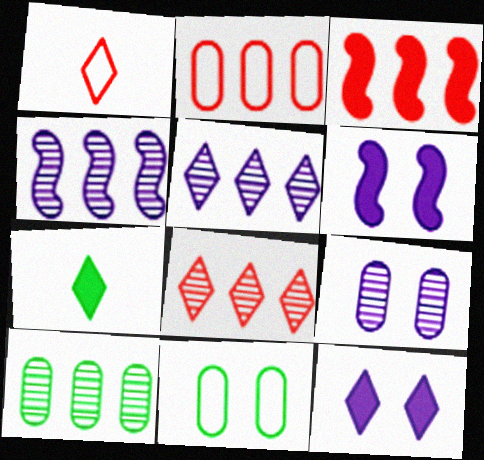[[1, 6, 10], 
[2, 3, 8], 
[4, 8, 10]]